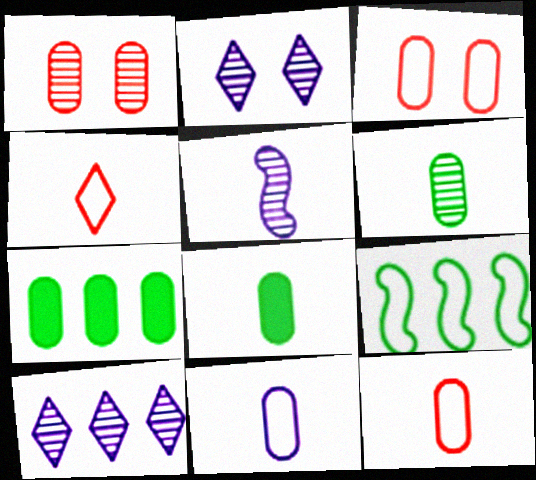[[1, 7, 11], 
[4, 5, 8]]